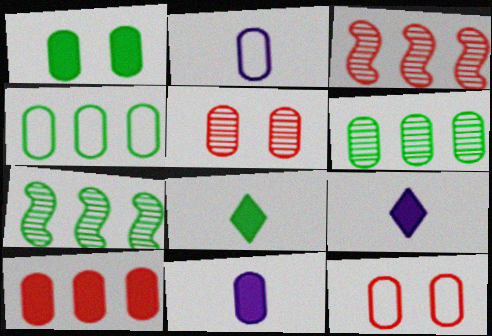[[1, 10, 11], 
[2, 4, 12], 
[4, 5, 11], 
[6, 11, 12], 
[7, 9, 12]]